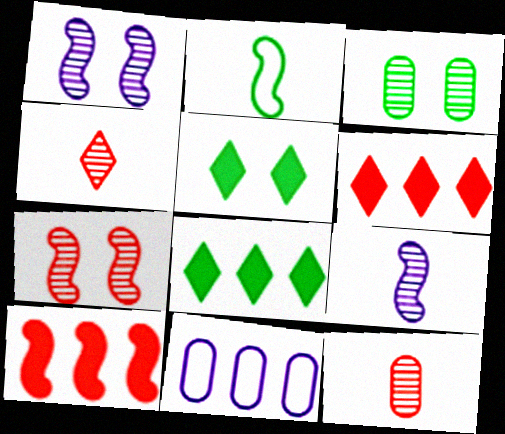[[1, 2, 10], 
[2, 3, 8]]